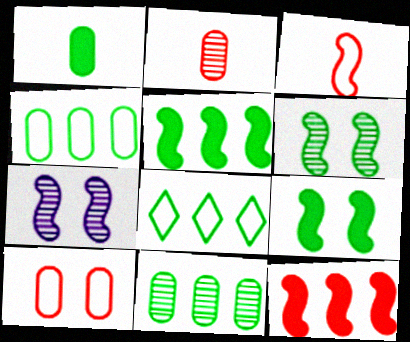[[1, 6, 8], 
[3, 5, 7], 
[5, 8, 11]]